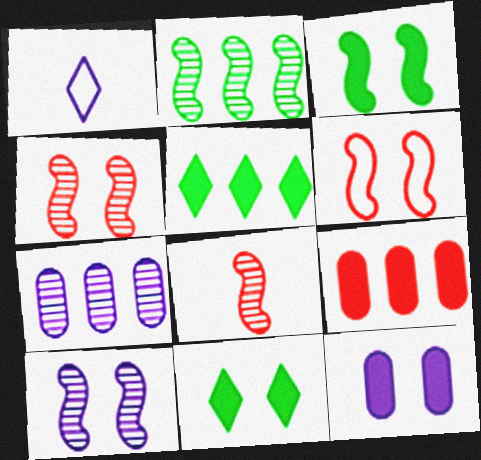[[2, 8, 10], 
[3, 6, 10]]